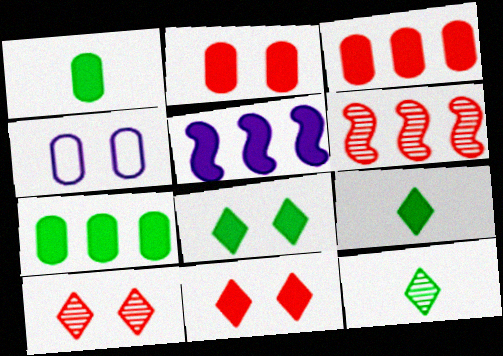[[1, 5, 11], 
[2, 5, 9], 
[4, 6, 9]]